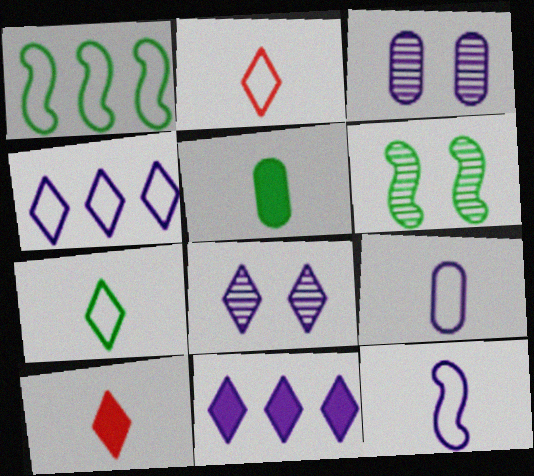[[1, 3, 10], 
[3, 11, 12]]